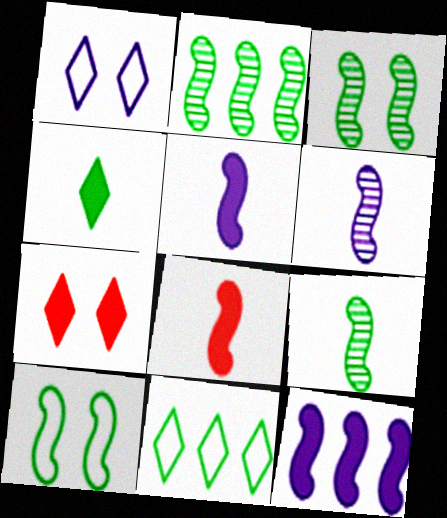[[2, 3, 9]]